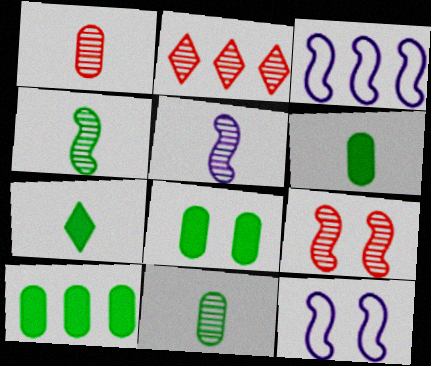[[1, 2, 9], 
[2, 3, 10], 
[2, 6, 12], 
[6, 8, 10]]